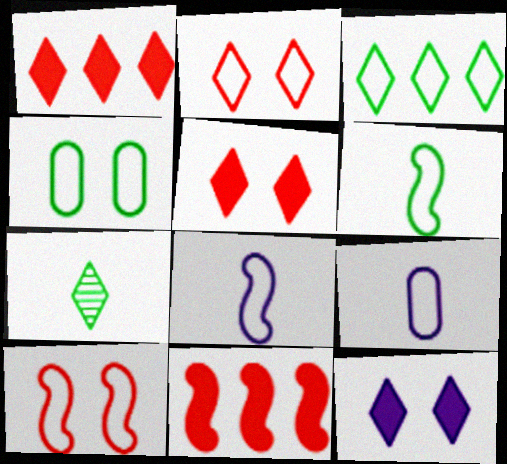[[3, 4, 6], 
[3, 9, 10]]